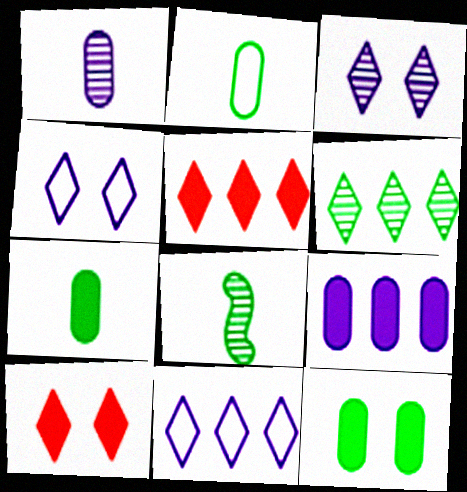[[5, 6, 11]]